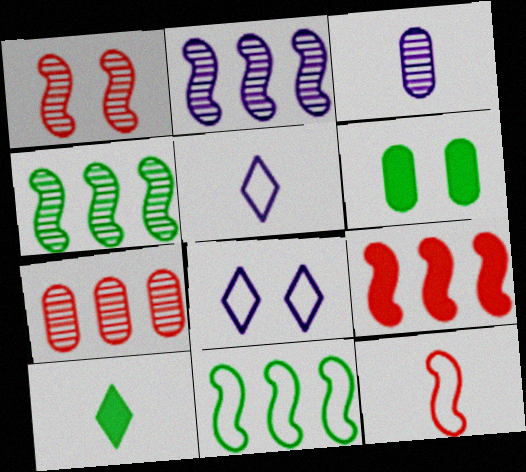[[1, 6, 8], 
[1, 9, 12], 
[2, 9, 11], 
[3, 10, 12]]